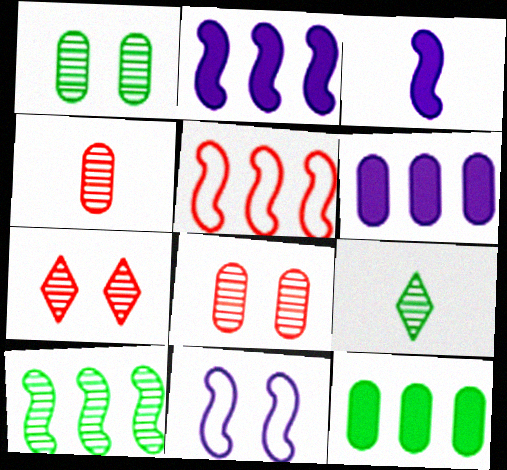[[1, 9, 10], 
[2, 5, 10]]